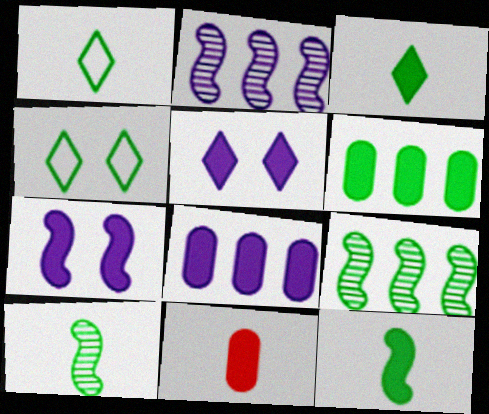[[2, 4, 11], 
[4, 6, 10]]